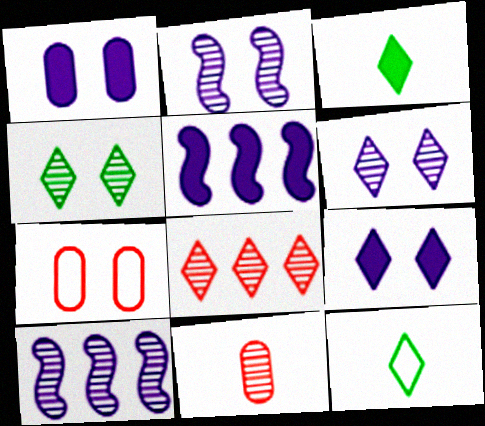[[3, 7, 10], 
[4, 10, 11], 
[8, 9, 12]]